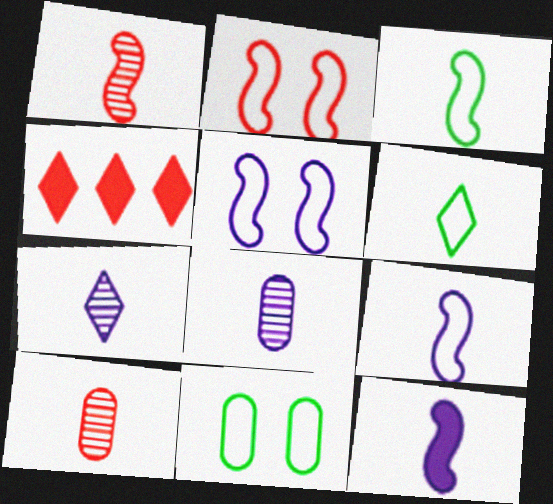[[1, 3, 12], 
[2, 4, 10], 
[6, 10, 12]]